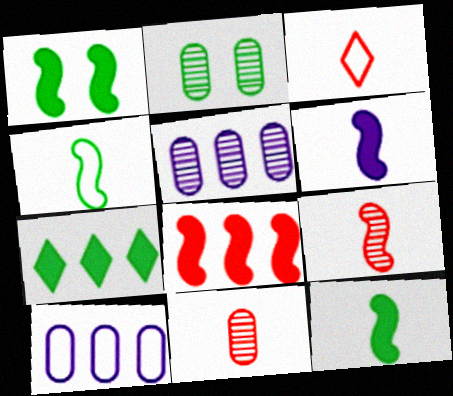[[1, 3, 5], 
[1, 6, 8], 
[2, 4, 7], 
[2, 5, 11], 
[4, 6, 9]]